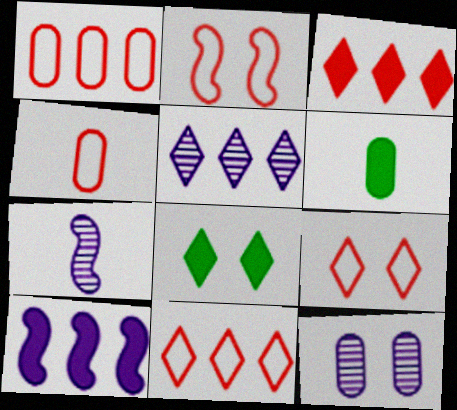[[1, 6, 12], 
[1, 7, 8], 
[2, 4, 11], 
[2, 5, 6], 
[2, 8, 12], 
[5, 7, 12]]